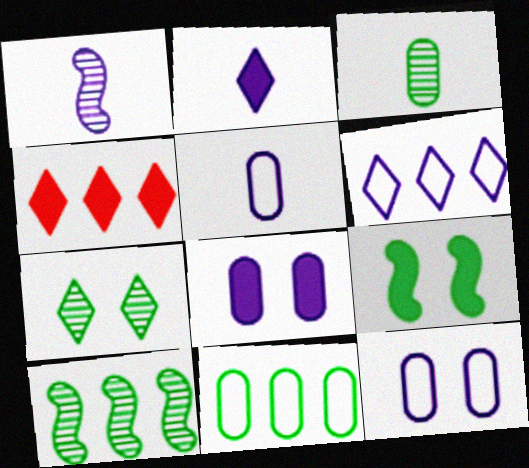[[1, 2, 5], 
[1, 6, 8], 
[3, 7, 10]]